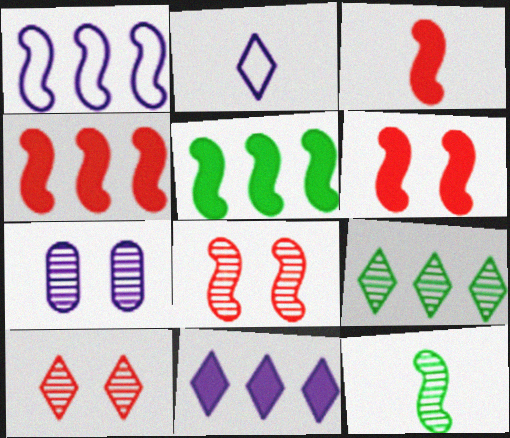[[1, 6, 12], 
[3, 4, 6]]